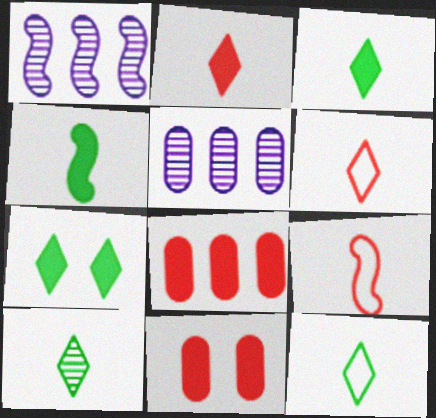[[1, 11, 12], 
[3, 10, 12], 
[5, 7, 9]]